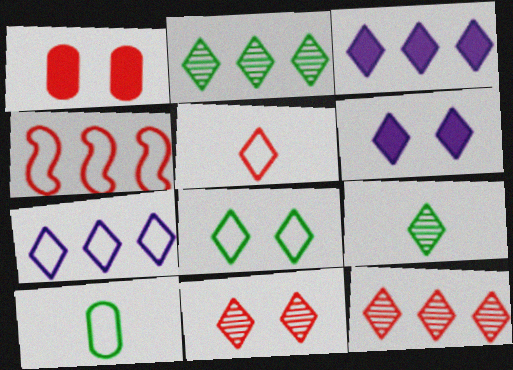[[2, 5, 6], 
[5, 7, 8], 
[6, 8, 11]]